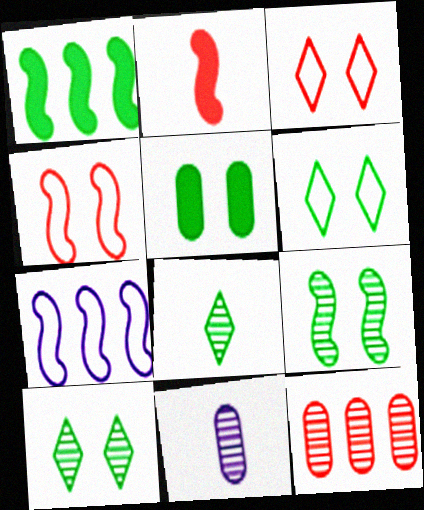[[1, 3, 11], 
[2, 3, 12], 
[2, 7, 9], 
[5, 6, 9]]